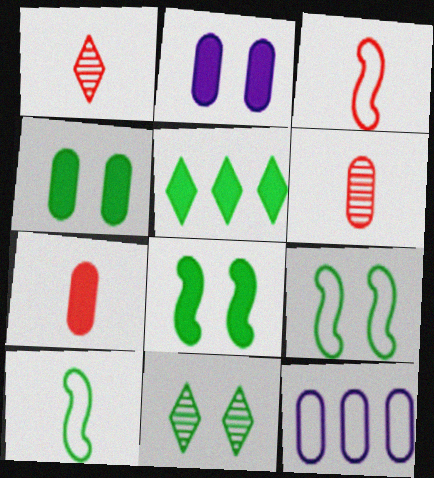[[1, 3, 7], 
[1, 8, 12], 
[4, 6, 12], 
[4, 9, 11]]